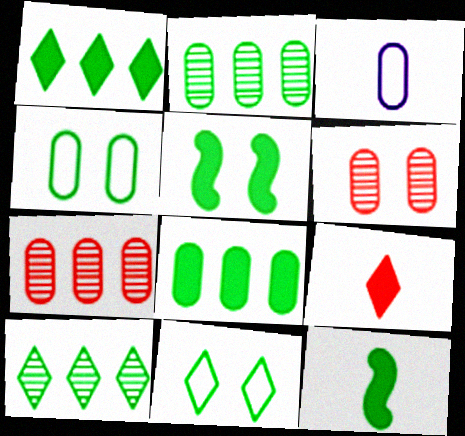[[2, 11, 12], 
[3, 6, 8], 
[4, 10, 12]]